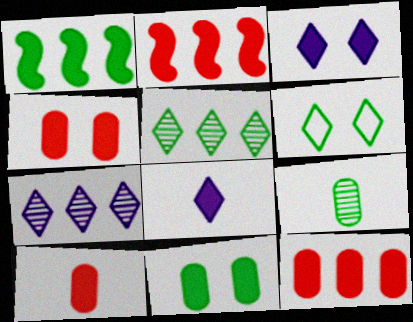[[1, 3, 10], 
[1, 4, 8], 
[1, 6, 9], 
[2, 8, 11], 
[4, 10, 12]]